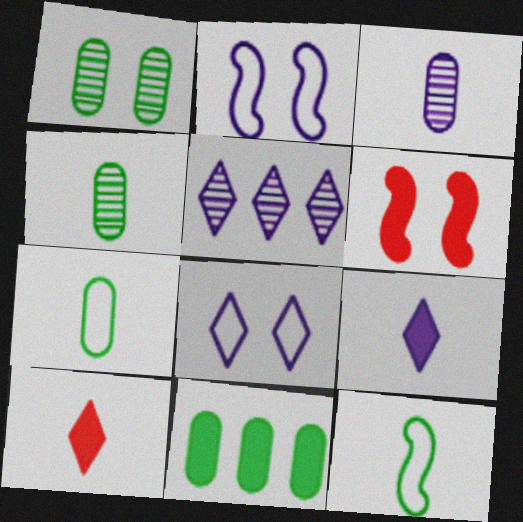[[1, 6, 8], 
[1, 7, 11], 
[3, 10, 12], 
[5, 6, 7], 
[5, 8, 9], 
[6, 9, 11]]